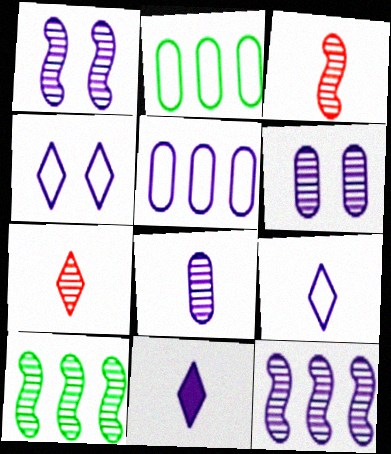[[1, 3, 10], 
[1, 5, 11], 
[6, 7, 10]]